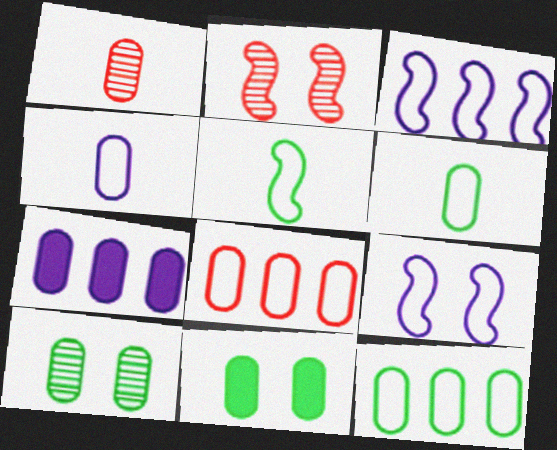[]